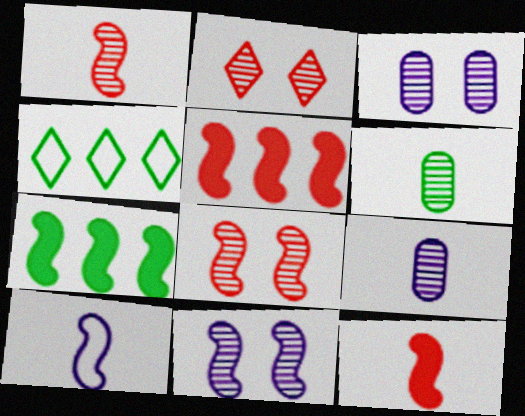[[3, 4, 12], 
[7, 8, 10]]